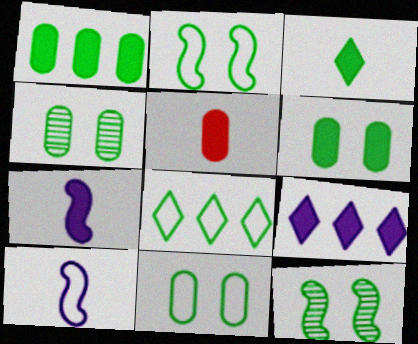[[3, 5, 7], 
[4, 6, 11]]